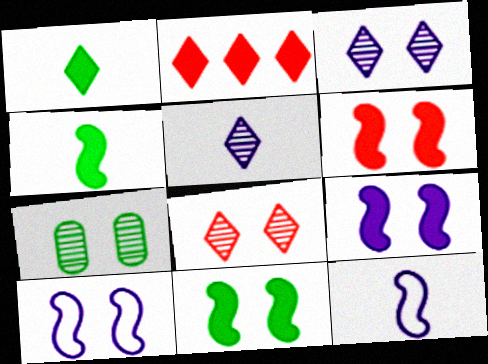[[2, 7, 12], 
[6, 9, 11]]